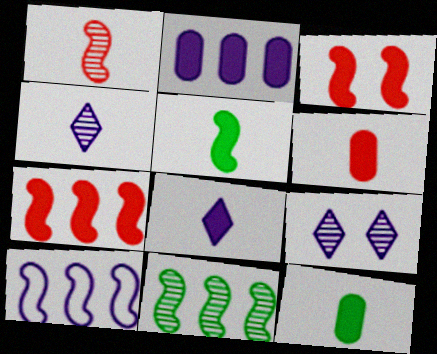[[5, 6, 8], 
[7, 10, 11]]